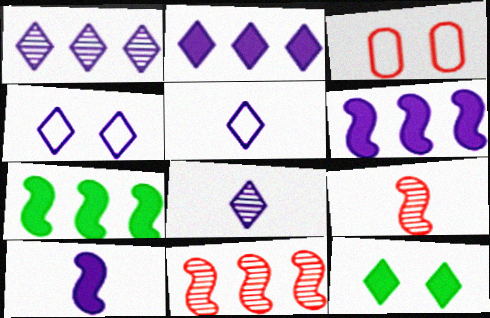[[2, 4, 8], 
[3, 7, 8]]